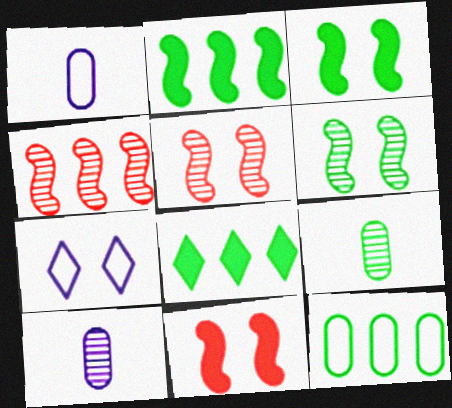[[1, 5, 8]]